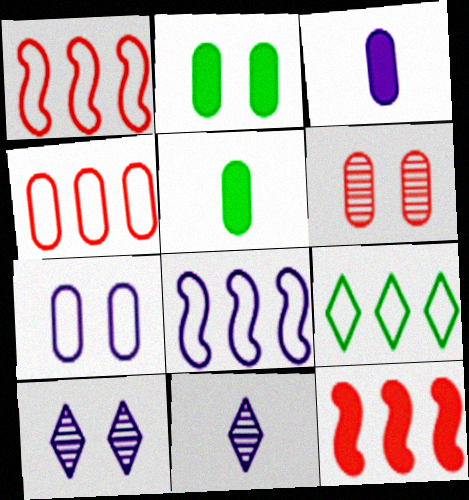[[1, 2, 11], 
[1, 5, 10], 
[2, 6, 7], 
[3, 8, 10], 
[4, 8, 9]]